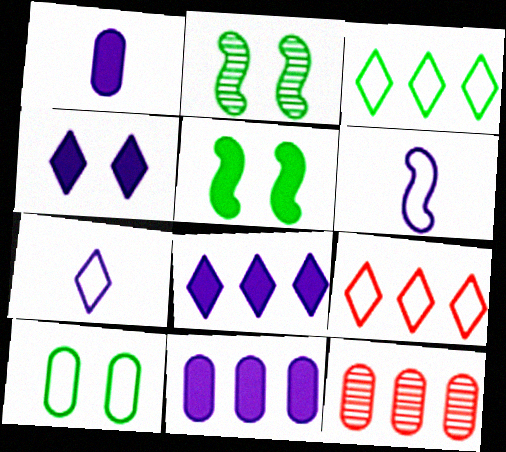[[1, 2, 9], 
[1, 10, 12], 
[5, 7, 12], 
[6, 9, 10]]